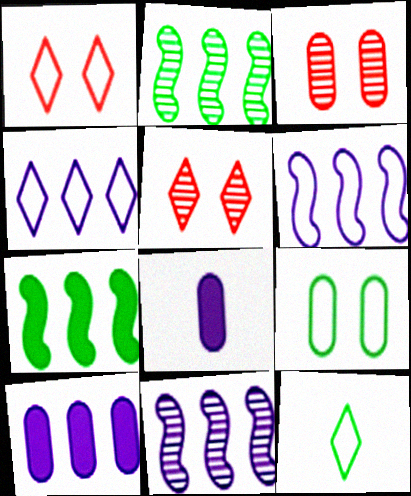[[1, 2, 8], 
[1, 4, 12], 
[4, 10, 11]]